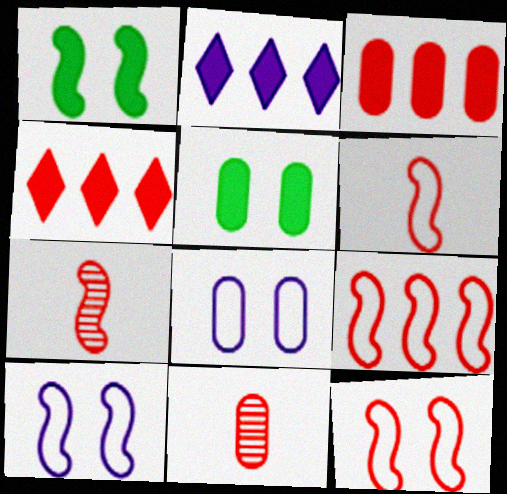[[4, 11, 12], 
[6, 9, 12]]